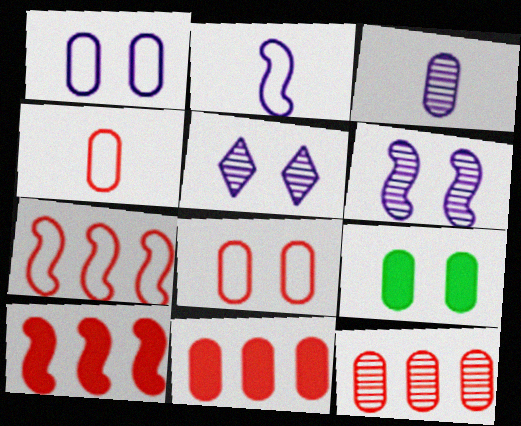[]